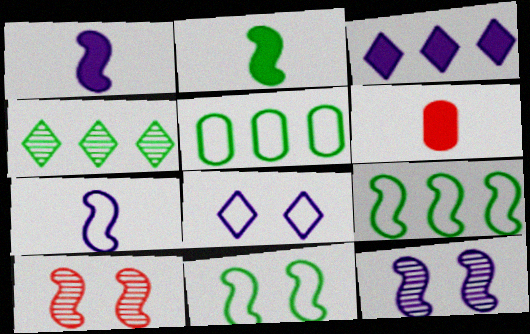[[1, 9, 10]]